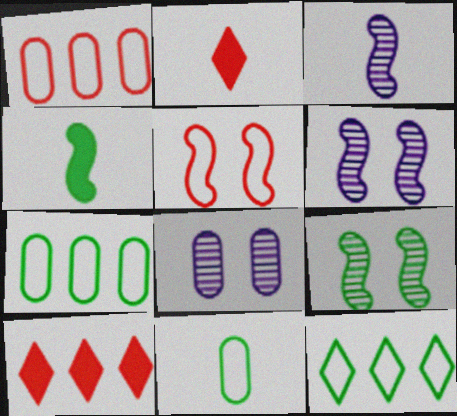[[2, 3, 11], 
[2, 6, 7], 
[6, 10, 11]]